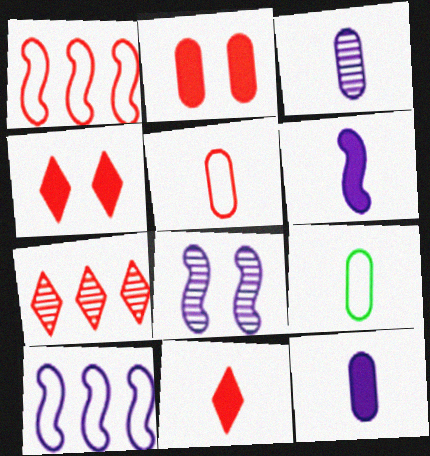[[6, 8, 10]]